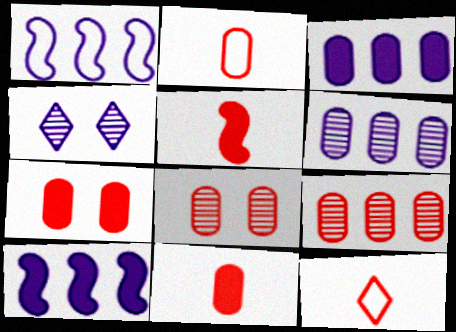[[2, 7, 9]]